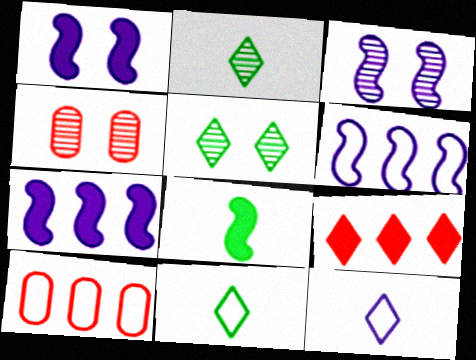[[1, 2, 10], 
[3, 4, 5], 
[4, 7, 11], 
[5, 9, 12]]